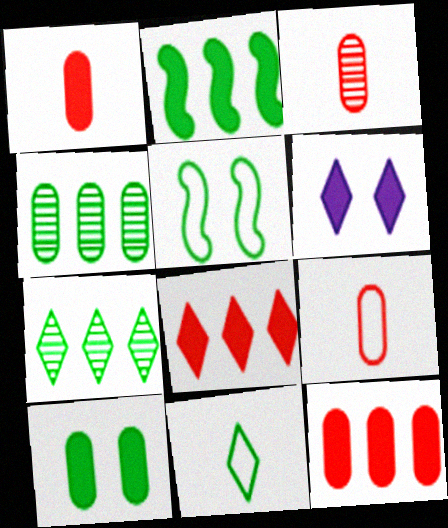[[1, 2, 6], 
[1, 3, 9]]